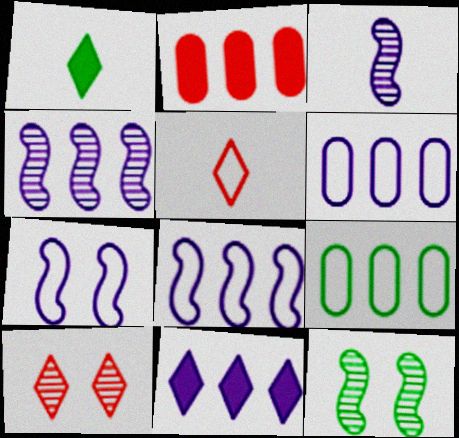[[1, 9, 12], 
[4, 6, 11], 
[5, 7, 9]]